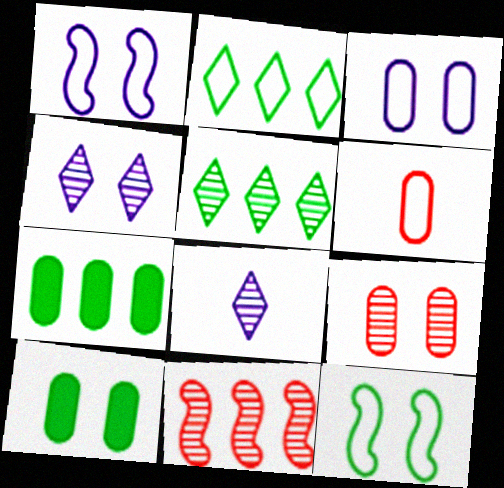[[1, 2, 6], 
[3, 9, 10]]